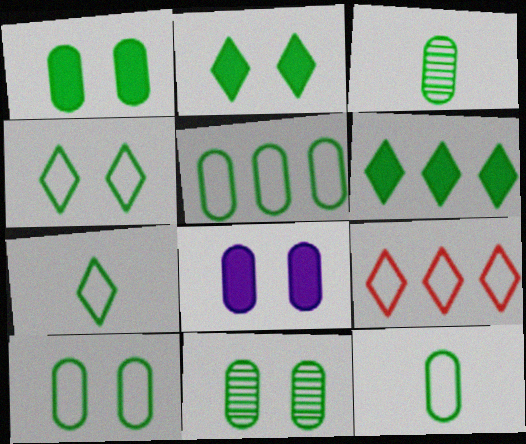[[1, 3, 5], 
[1, 10, 11], 
[5, 10, 12]]